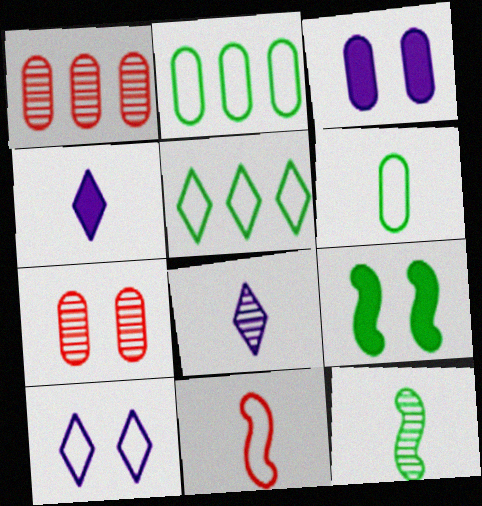[[1, 3, 6], 
[2, 10, 11], 
[7, 9, 10]]